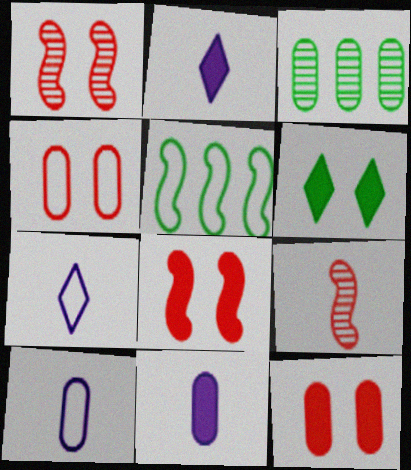[[3, 4, 11], 
[3, 7, 8], 
[3, 10, 12], 
[4, 5, 7]]